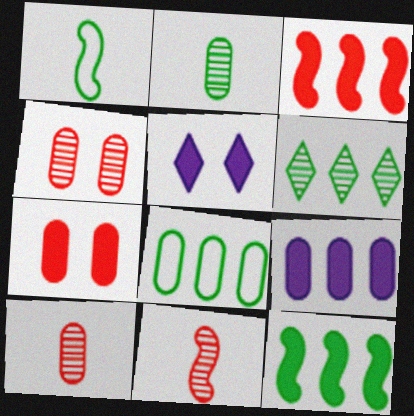[[5, 8, 11], 
[6, 8, 12]]